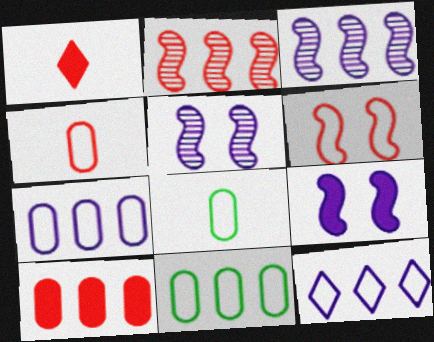[[1, 5, 11], 
[6, 8, 12]]